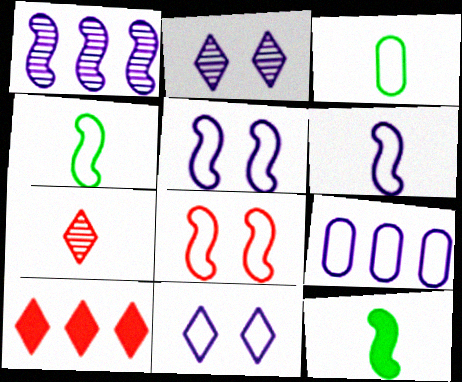[[1, 8, 12], 
[6, 9, 11]]